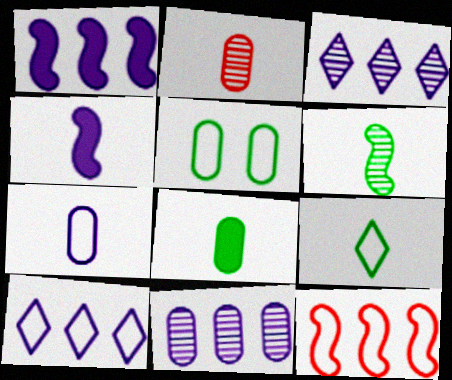[[1, 10, 11], 
[2, 4, 9], 
[2, 7, 8], 
[6, 8, 9]]